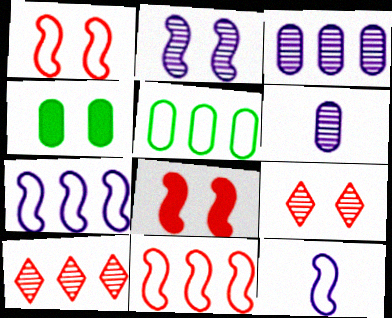[[4, 10, 12]]